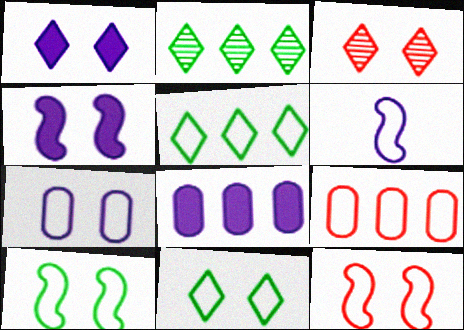[[1, 3, 11], 
[6, 9, 11], 
[7, 11, 12]]